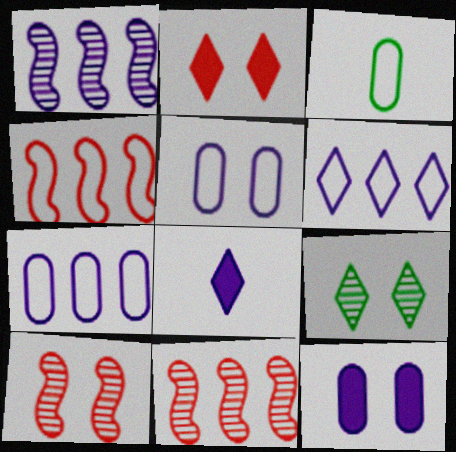[[1, 2, 3], 
[1, 5, 8]]